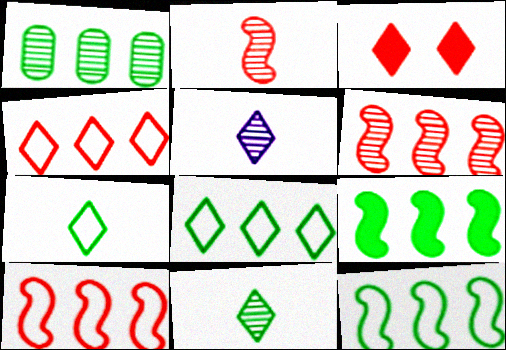[[1, 8, 9], 
[3, 5, 8]]